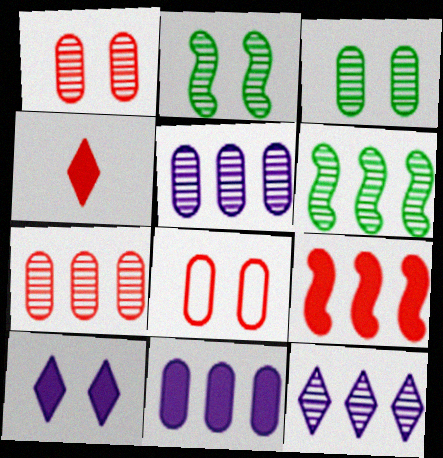[[2, 8, 10], 
[6, 7, 12]]